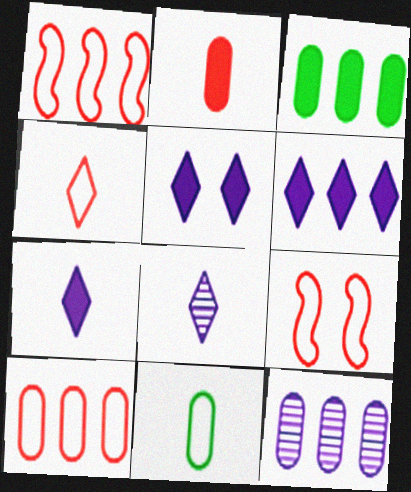[[3, 8, 9], 
[3, 10, 12], 
[4, 9, 10], 
[5, 6, 7]]